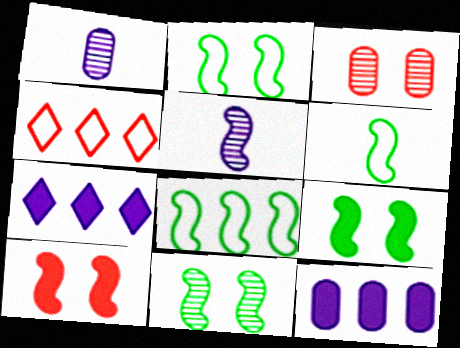[[1, 4, 9], 
[2, 6, 8], 
[2, 9, 11], 
[3, 6, 7], 
[5, 8, 10]]